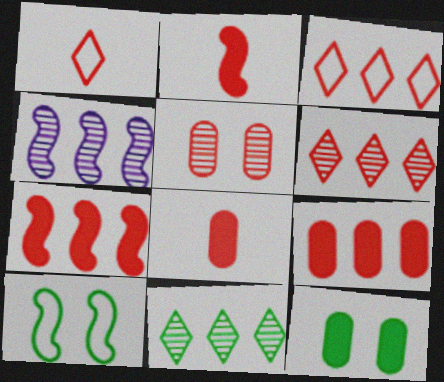[[1, 4, 12], 
[1, 5, 7], 
[2, 3, 5], 
[2, 4, 10]]